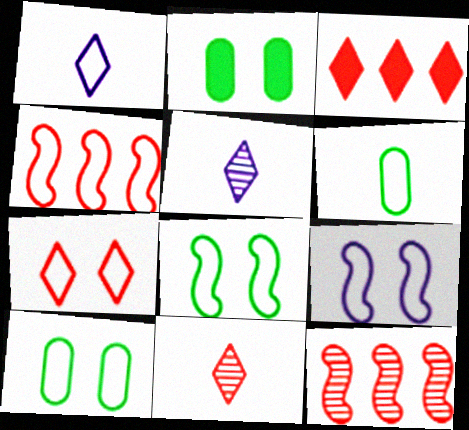[[1, 2, 12], 
[1, 4, 10], 
[2, 4, 5], 
[3, 7, 11], 
[7, 9, 10]]